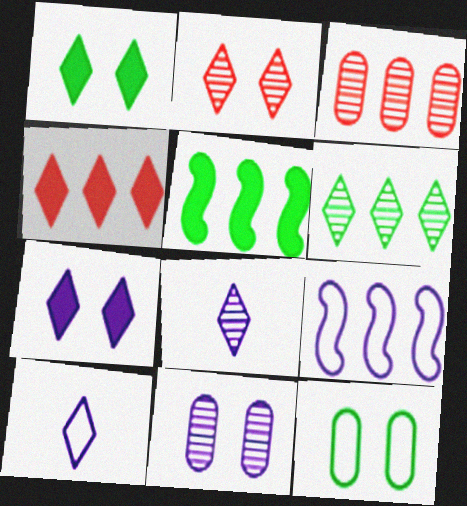[[2, 6, 8]]